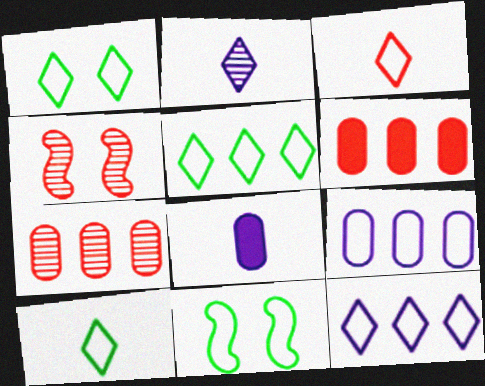[[1, 3, 12], 
[1, 5, 10], 
[2, 6, 11], 
[3, 4, 6], 
[3, 9, 11], 
[4, 5, 8]]